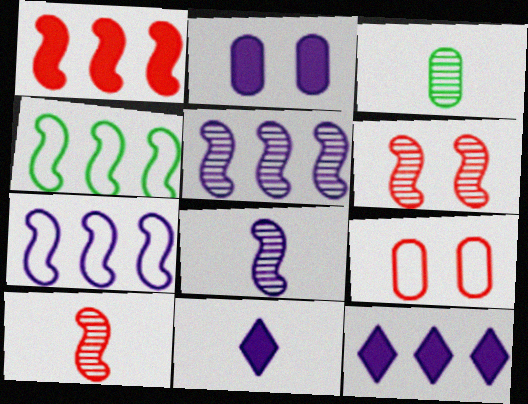[[1, 4, 5]]